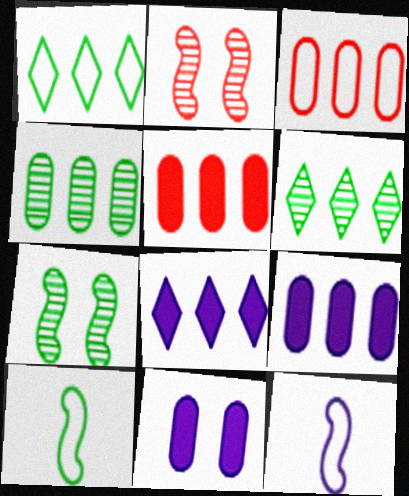[[3, 4, 9]]